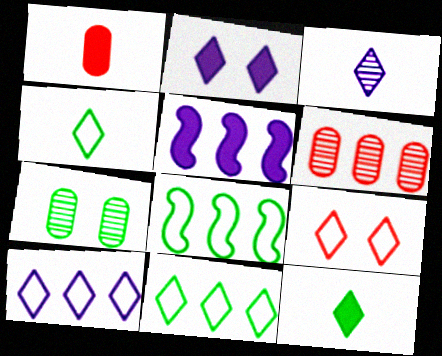[[2, 3, 10], 
[4, 9, 10], 
[5, 6, 11], 
[7, 8, 12]]